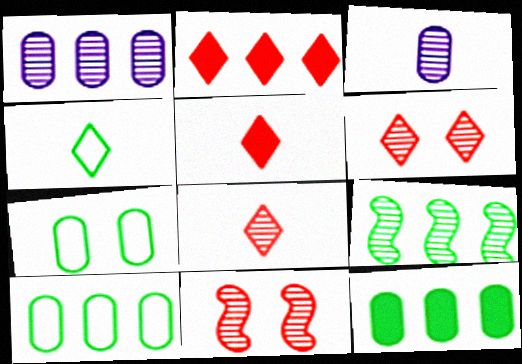[[3, 6, 9]]